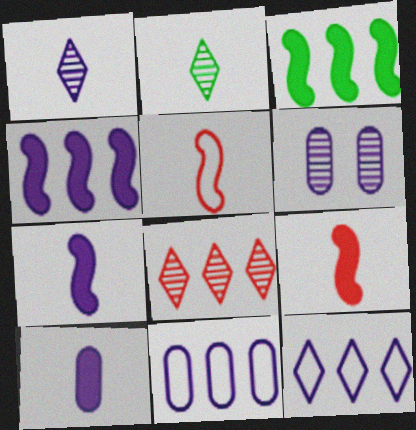[[2, 5, 10], 
[3, 8, 11], 
[6, 7, 12], 
[6, 10, 11]]